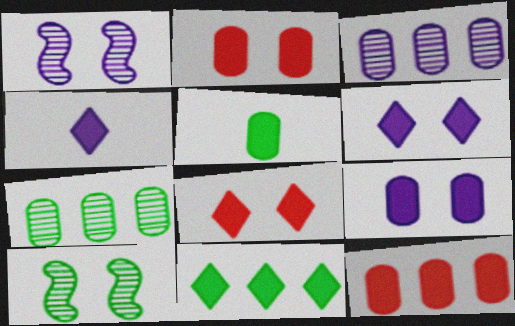[[4, 8, 11], 
[5, 9, 12]]